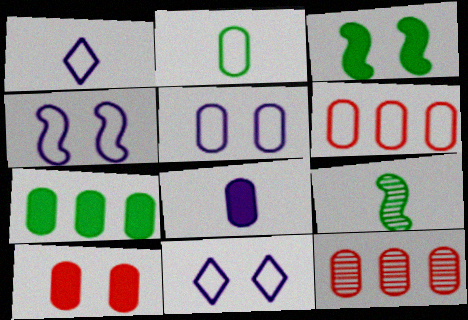[[1, 3, 12], 
[2, 5, 6], 
[4, 5, 11], 
[7, 8, 10]]